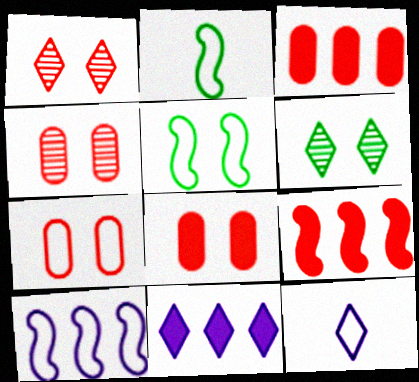[[2, 4, 11], 
[4, 7, 8]]